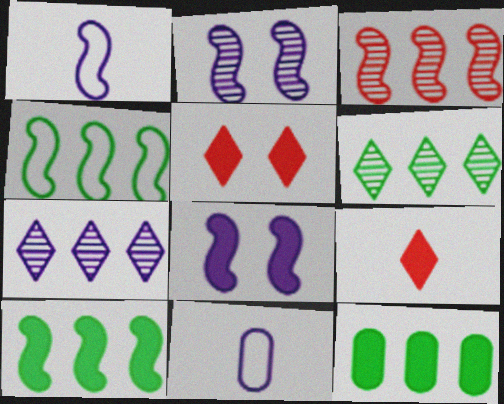[[4, 6, 12], 
[7, 8, 11], 
[8, 9, 12]]